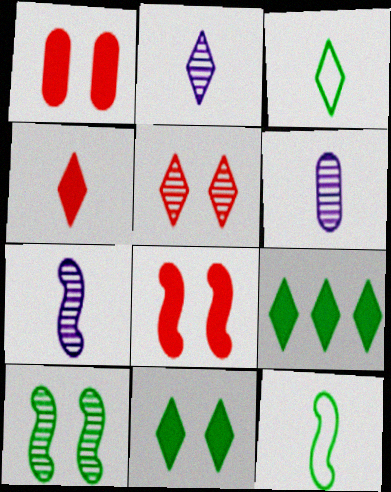[[2, 3, 4], 
[2, 6, 7], 
[4, 6, 12]]